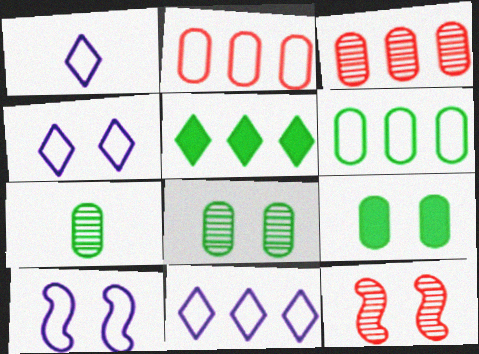[[1, 4, 11], 
[4, 9, 12], 
[6, 7, 9]]